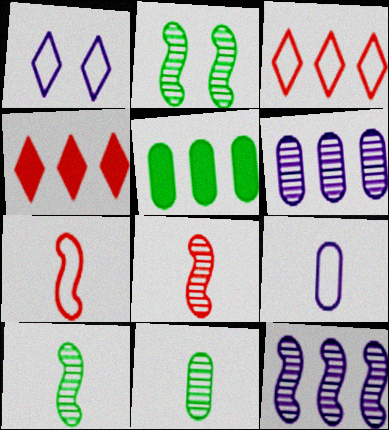[[1, 5, 8], 
[2, 4, 9], 
[2, 8, 12], 
[3, 5, 12]]